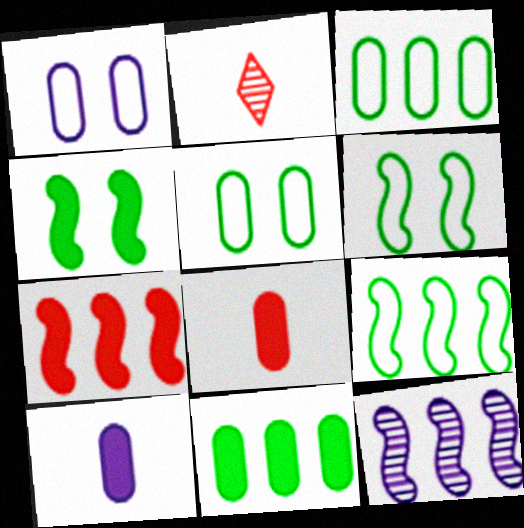[[7, 9, 12]]